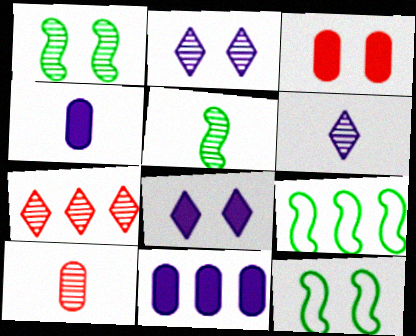[[2, 3, 12], 
[3, 6, 9], 
[4, 7, 12], 
[5, 6, 10], 
[7, 9, 11], 
[8, 9, 10]]